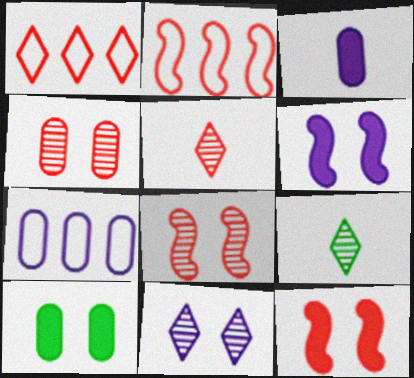[[7, 9, 12]]